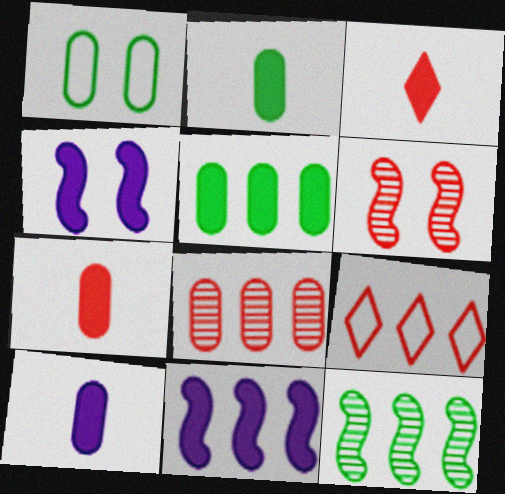[[1, 8, 10], 
[2, 7, 10], 
[3, 4, 5], 
[6, 7, 9]]